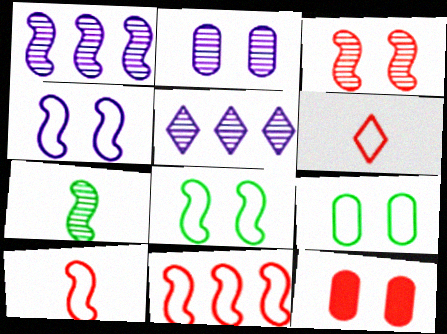[[1, 3, 7], 
[2, 9, 12]]